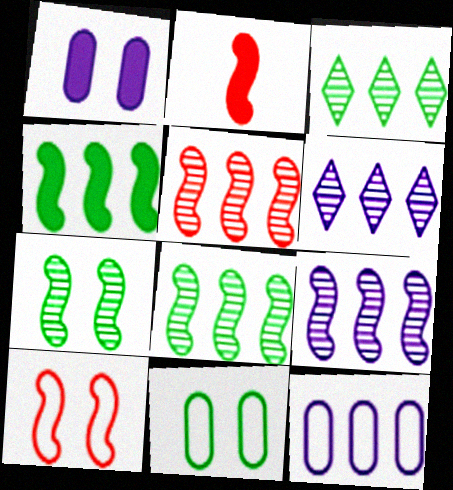[[2, 5, 10], 
[2, 6, 11], 
[5, 8, 9]]